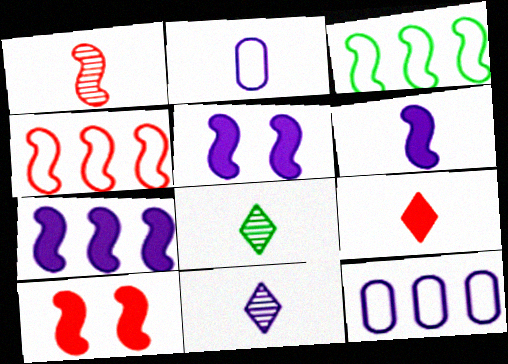[[1, 3, 5], 
[1, 4, 10], 
[2, 6, 11], 
[5, 6, 7], 
[5, 11, 12], 
[8, 10, 12]]